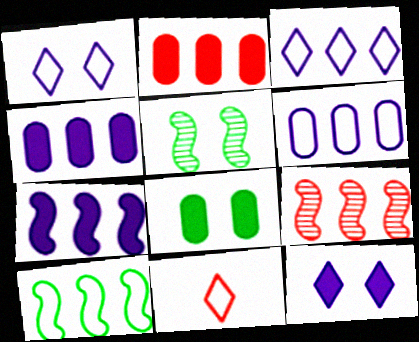[[4, 5, 11], 
[7, 9, 10]]